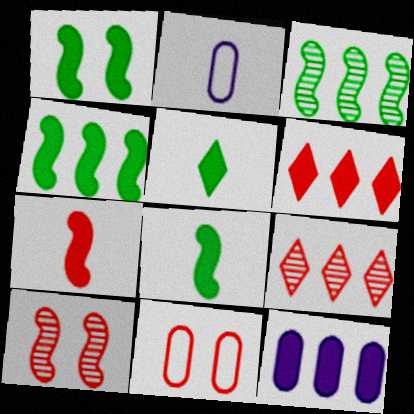[[1, 2, 9], 
[1, 4, 8], 
[4, 6, 12], 
[7, 9, 11]]